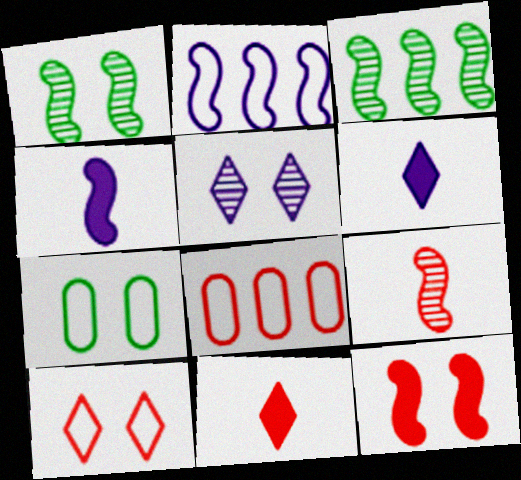[[1, 6, 8], 
[5, 7, 12]]